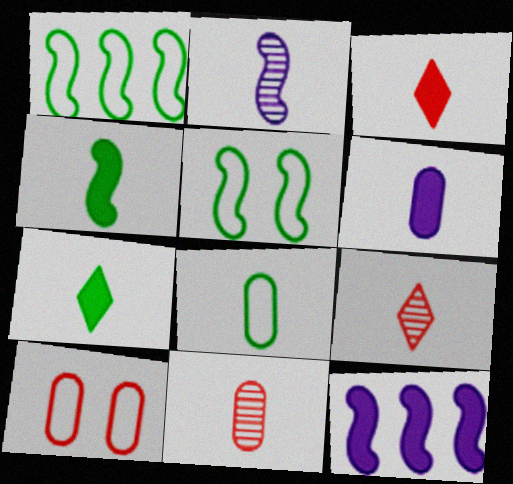[[2, 3, 8], 
[3, 4, 6], 
[6, 8, 11]]